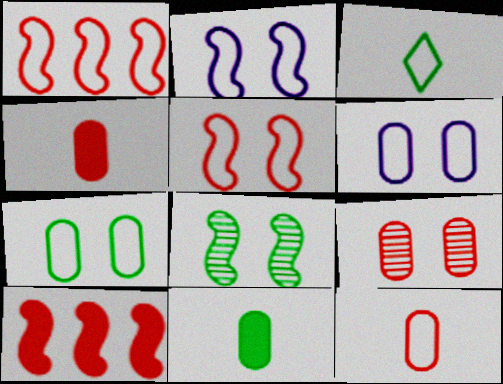[[1, 3, 6]]